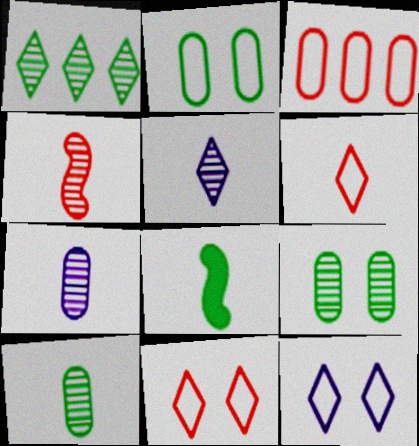[[1, 2, 8], 
[4, 5, 10], 
[6, 7, 8]]